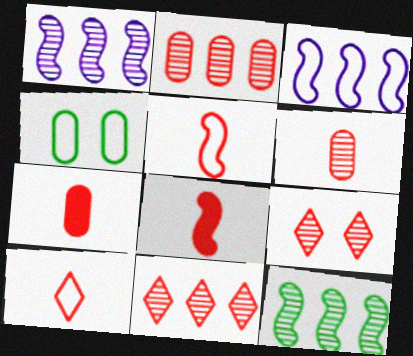[[3, 4, 10], 
[6, 8, 10]]